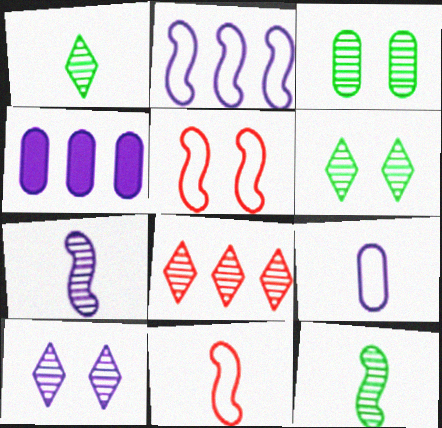[[1, 4, 5], 
[1, 8, 10], 
[3, 7, 8], 
[4, 6, 11]]